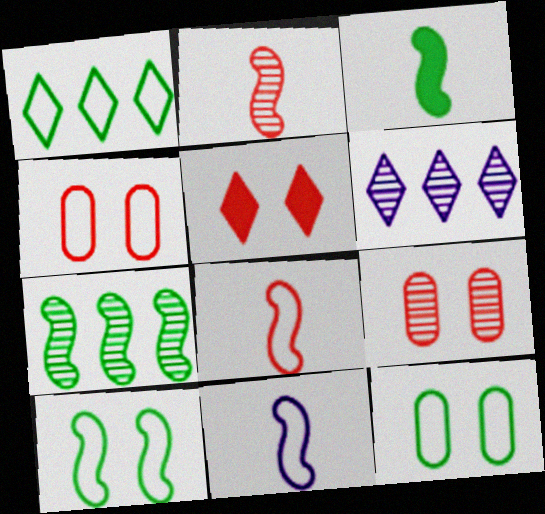[[1, 4, 11], 
[2, 3, 11], 
[3, 4, 6], 
[3, 7, 10]]